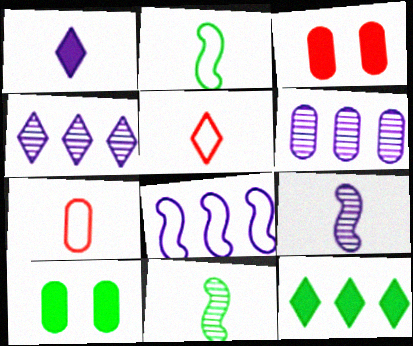[[1, 7, 11], 
[2, 3, 4], 
[6, 7, 10]]